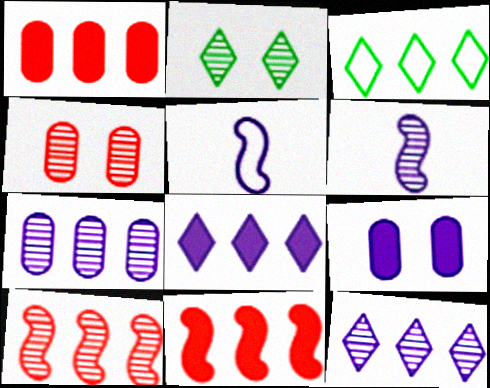[[1, 2, 5], 
[3, 7, 11], 
[5, 9, 12]]